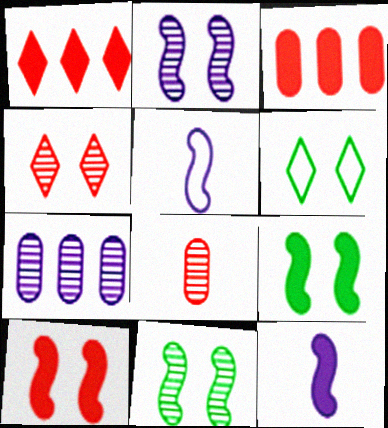[]